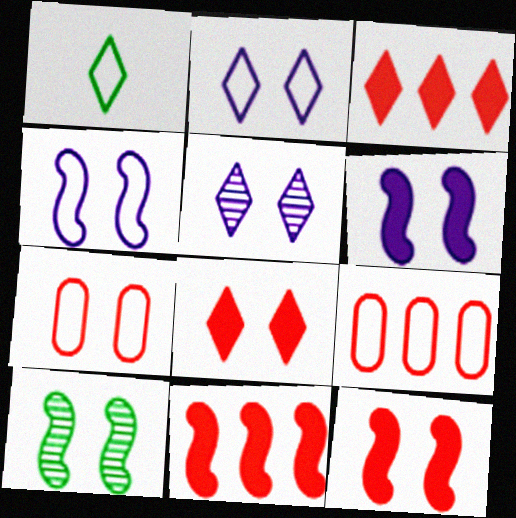[[1, 3, 5], 
[1, 4, 9], 
[4, 10, 12]]